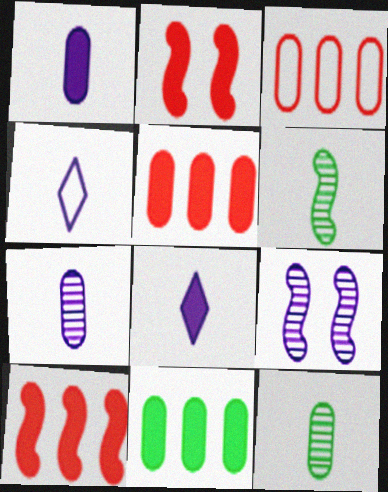[[2, 8, 11]]